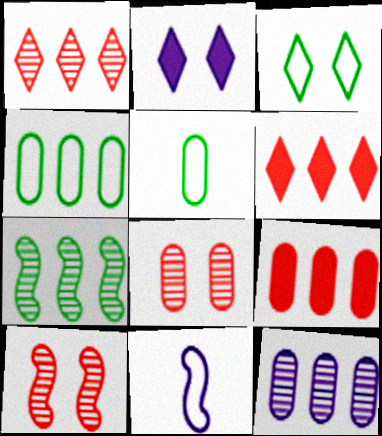[[1, 7, 12], 
[2, 11, 12], 
[4, 9, 12]]